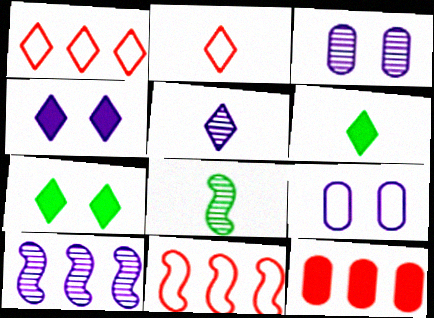[[1, 5, 7], 
[2, 5, 6], 
[3, 5, 10], 
[3, 6, 11]]